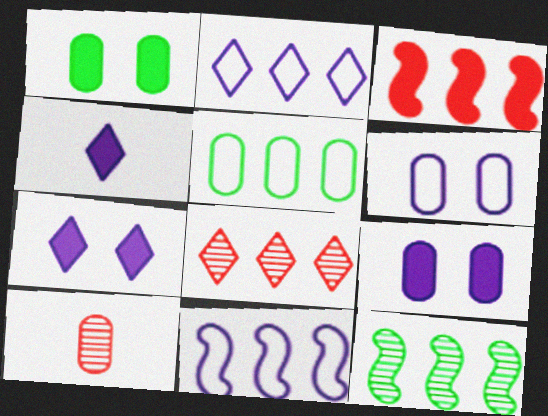[[1, 3, 4], 
[3, 11, 12], 
[5, 9, 10]]